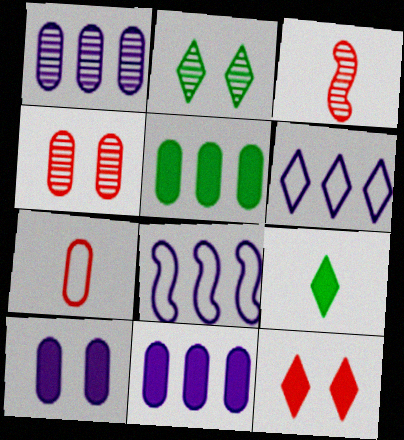[[1, 2, 3], 
[4, 8, 9]]